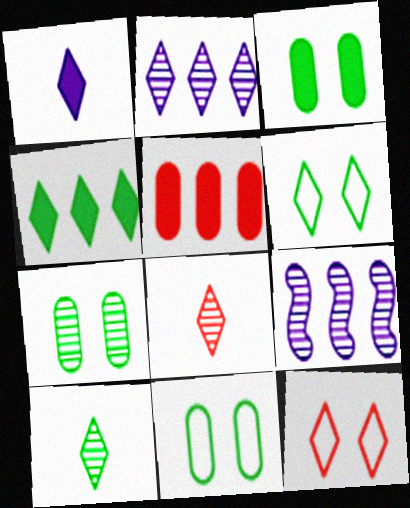[[3, 7, 11], 
[4, 6, 10], 
[7, 8, 9]]